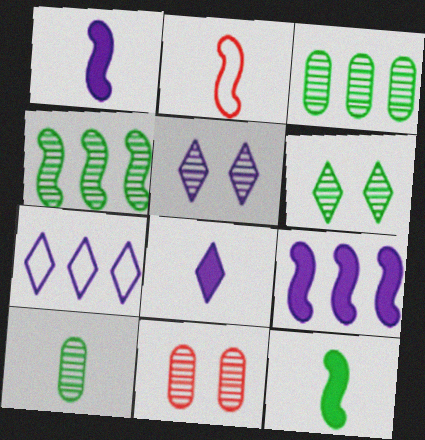[[2, 8, 10], 
[4, 6, 10], 
[5, 7, 8], 
[7, 11, 12]]